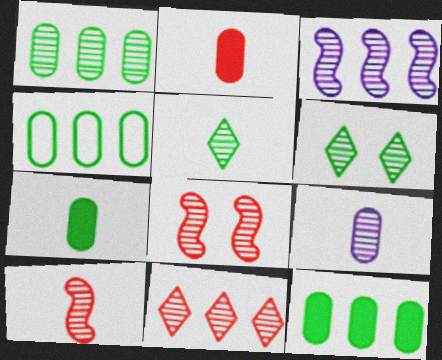[[1, 3, 11], 
[1, 4, 12], 
[5, 9, 10]]